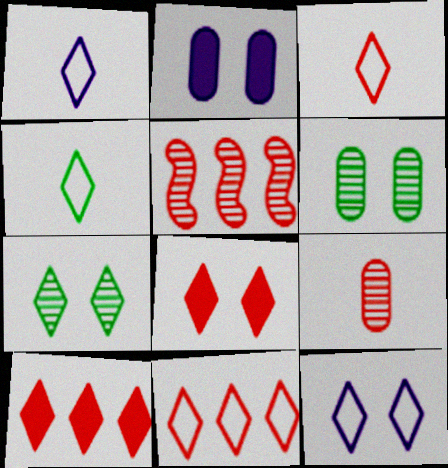[[1, 3, 4], 
[1, 7, 10], 
[2, 4, 5], 
[4, 11, 12], 
[7, 8, 12]]